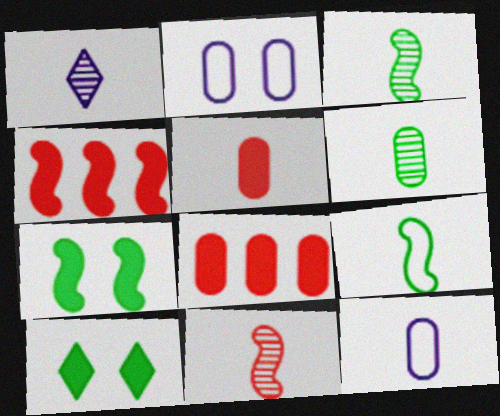[[1, 5, 9], 
[1, 6, 11], 
[2, 6, 8], 
[5, 6, 12]]